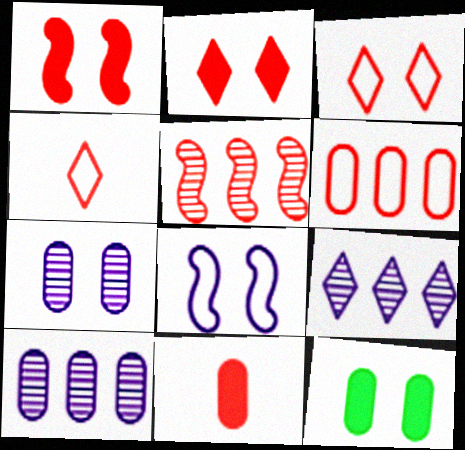[[3, 5, 11]]